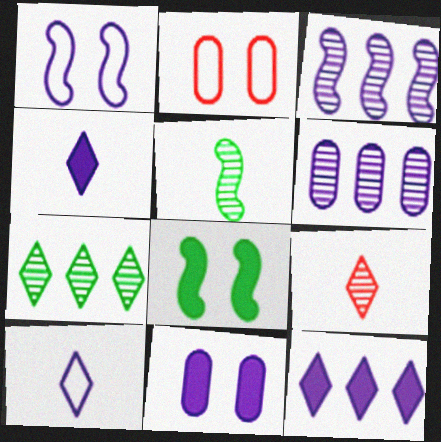[[1, 4, 6], 
[2, 5, 12], 
[3, 10, 11]]